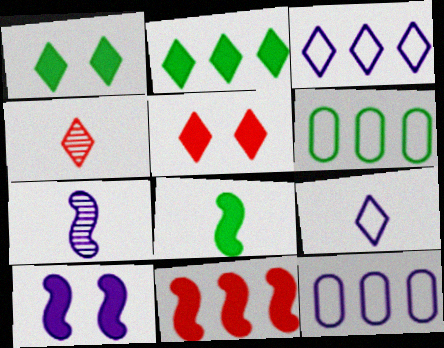[[1, 3, 4], 
[4, 6, 10], 
[5, 6, 7], 
[8, 10, 11]]